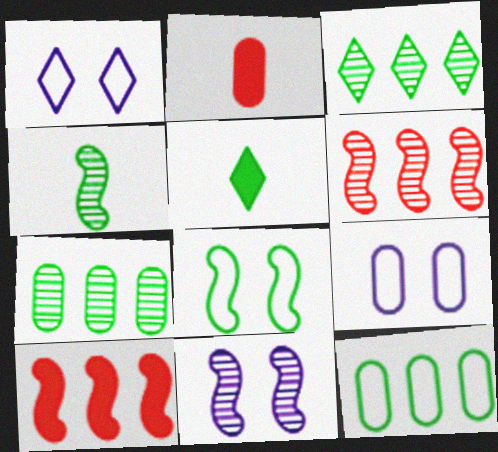[[2, 7, 9], 
[4, 6, 11], 
[5, 6, 9], 
[5, 7, 8]]